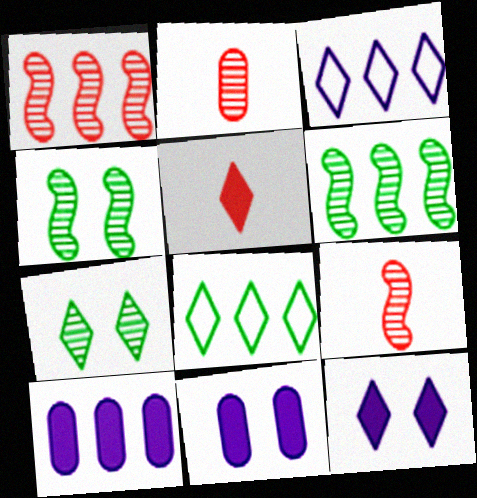[[1, 8, 10], 
[3, 5, 7], 
[8, 9, 11]]